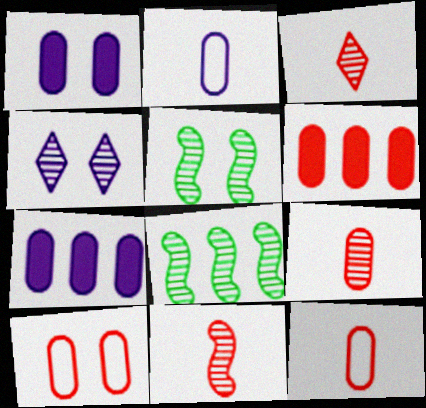[[3, 9, 11], 
[4, 8, 9], 
[6, 9, 10]]